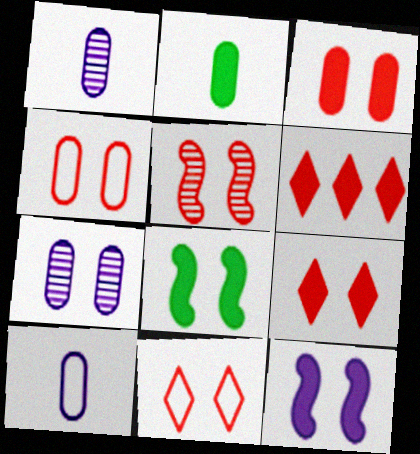[[2, 6, 12], 
[3, 5, 11], 
[4, 5, 9], 
[7, 8, 11]]